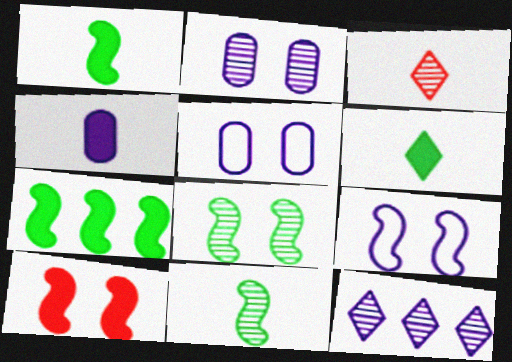[[3, 5, 7], 
[4, 9, 12], 
[8, 9, 10]]